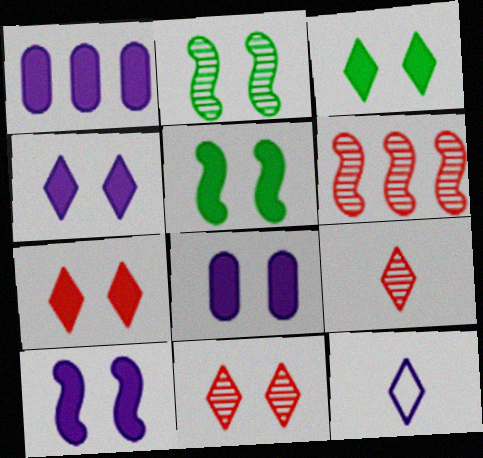[[3, 4, 7], 
[4, 8, 10], 
[5, 7, 8]]